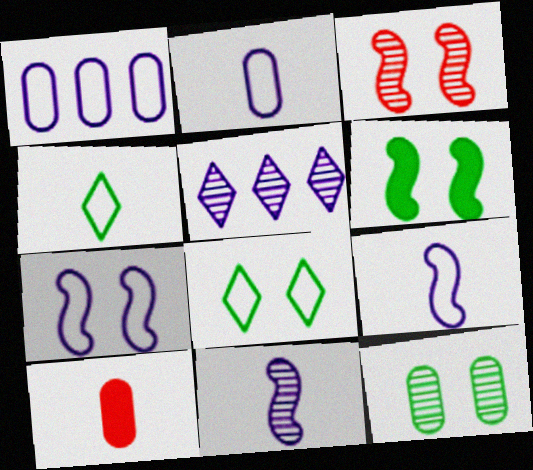[[1, 10, 12], 
[3, 6, 7], 
[4, 10, 11], 
[6, 8, 12]]